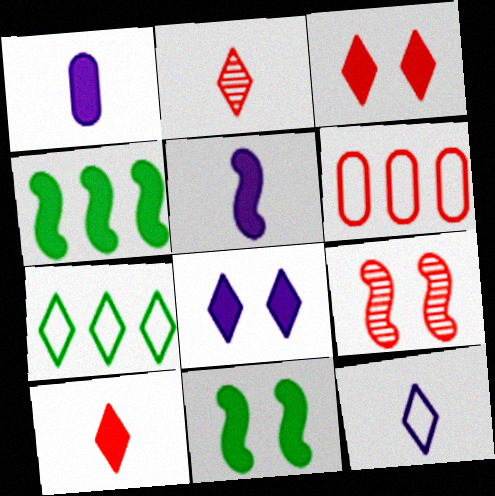[[1, 3, 4], 
[1, 7, 9], 
[2, 7, 8], 
[6, 9, 10]]